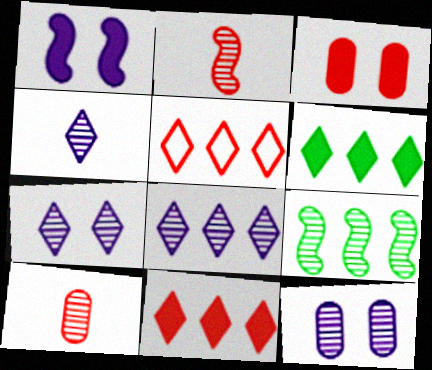[[2, 3, 5], 
[4, 7, 8], 
[5, 6, 8], 
[7, 9, 10]]